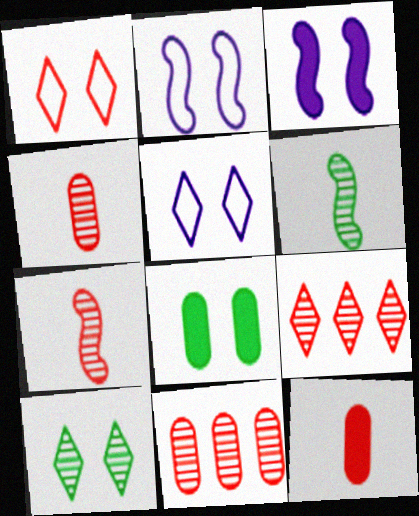[]